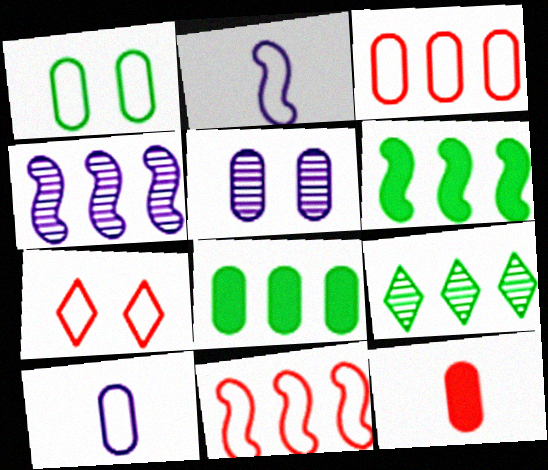[[1, 3, 10], 
[4, 6, 11]]